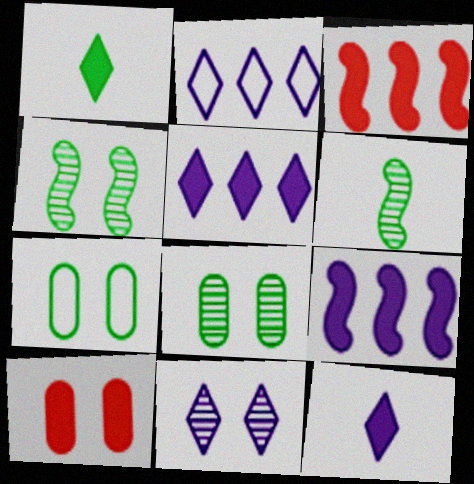[[1, 9, 10], 
[2, 6, 10], 
[2, 11, 12]]